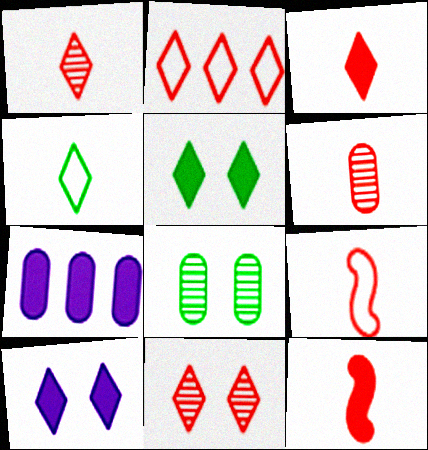[[2, 3, 11], 
[3, 6, 9], 
[5, 7, 12]]